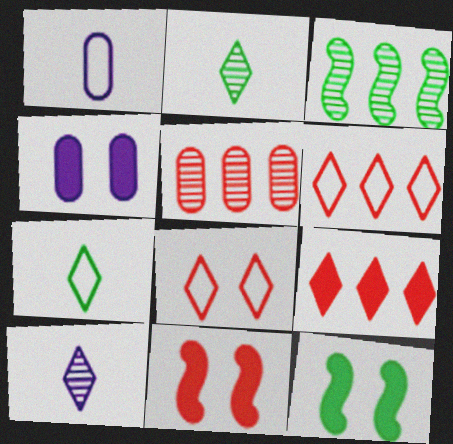[]